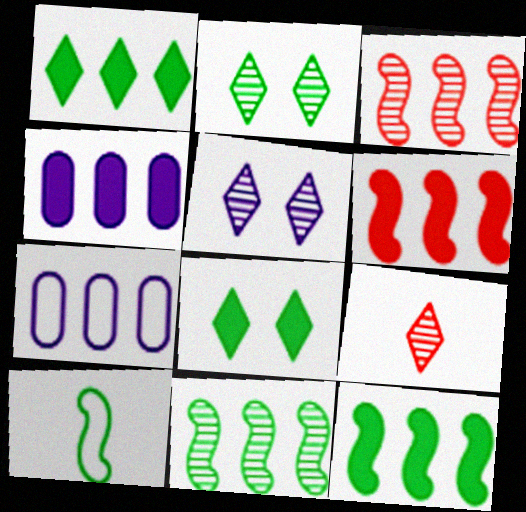[[1, 3, 7], 
[1, 4, 6]]